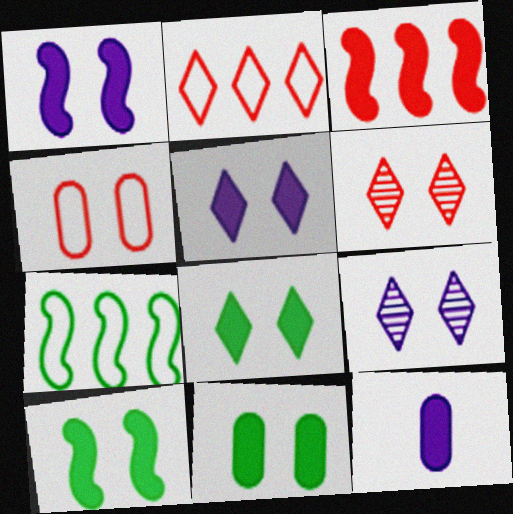[[3, 8, 12], 
[4, 9, 10], 
[6, 7, 12], 
[8, 10, 11]]